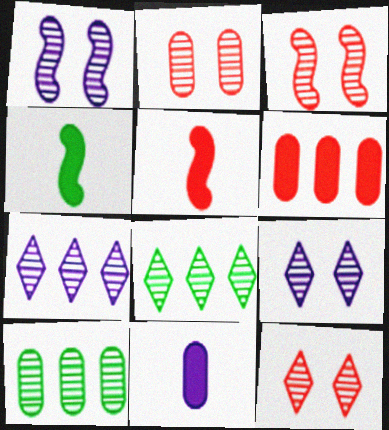[[2, 3, 12]]